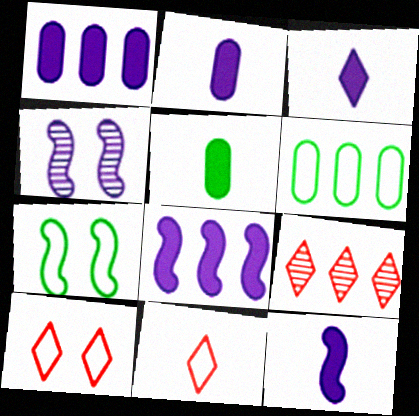[[2, 3, 12], 
[2, 7, 9], 
[6, 8, 9]]